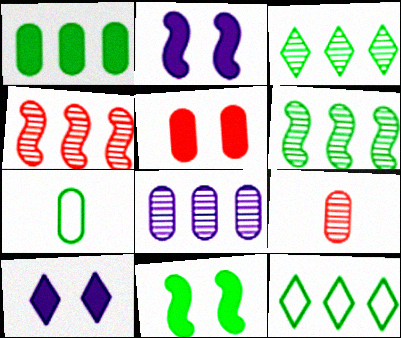[[1, 6, 12], 
[2, 9, 12], 
[3, 4, 8], 
[3, 7, 11], 
[4, 7, 10], 
[5, 7, 8], 
[5, 10, 11]]